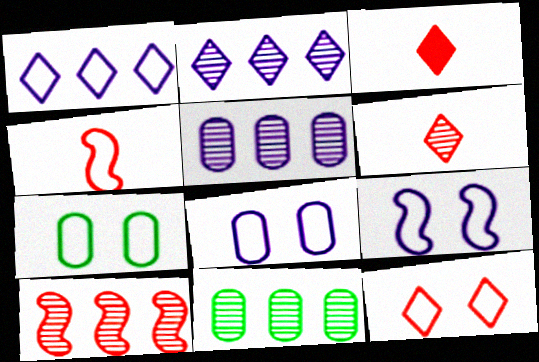[[1, 4, 7], 
[2, 10, 11], 
[3, 9, 11], 
[7, 9, 12]]